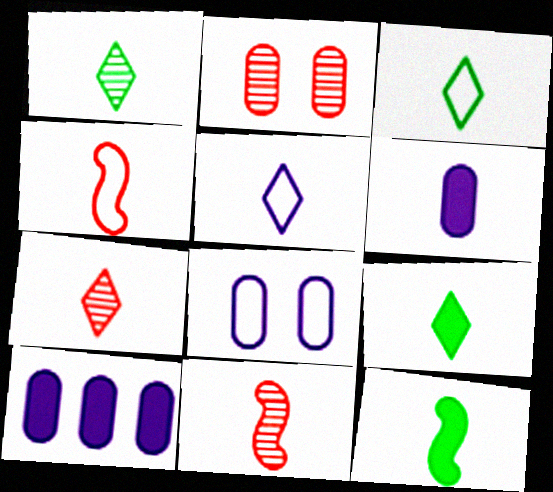[[1, 3, 9], 
[1, 4, 6], 
[3, 6, 11], 
[5, 7, 9]]